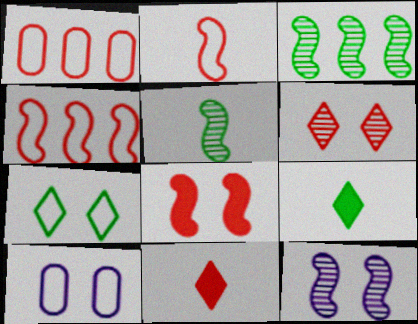[[1, 9, 12], 
[3, 10, 11]]